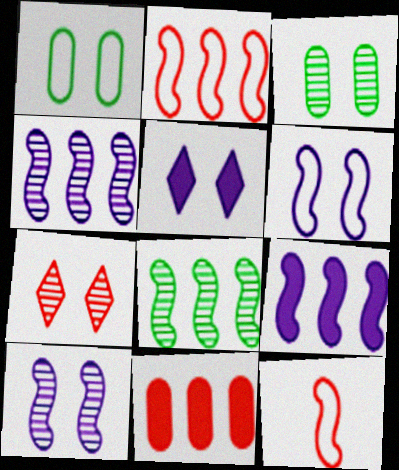[[2, 8, 9], 
[3, 7, 10], 
[7, 11, 12]]